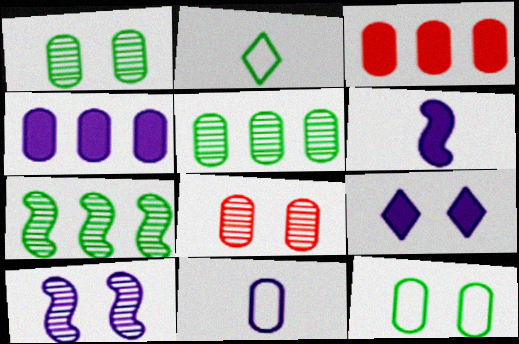[[1, 3, 11], 
[2, 3, 10], 
[4, 6, 9]]